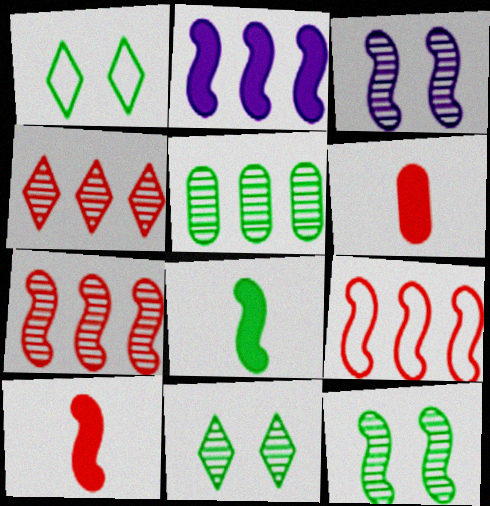[[1, 5, 8], 
[3, 8, 9]]